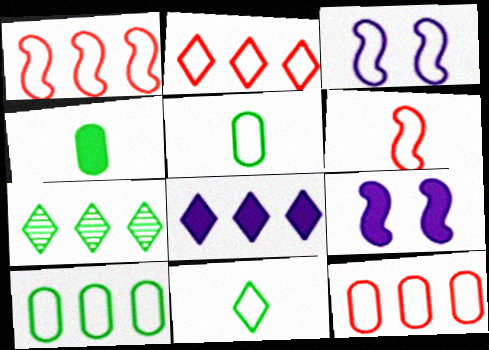[[1, 2, 12], 
[2, 3, 5], 
[2, 7, 8], 
[3, 11, 12]]